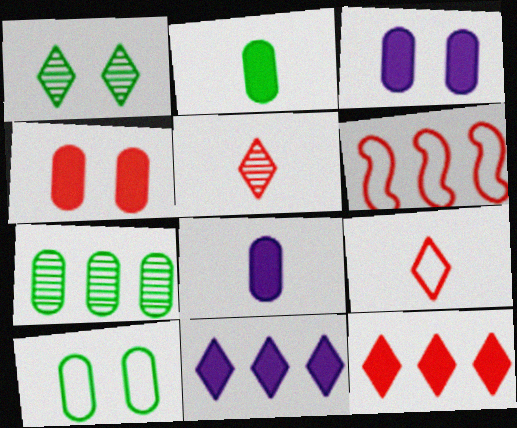[[1, 6, 8], 
[1, 9, 11], 
[2, 7, 10], 
[4, 5, 6], 
[6, 7, 11]]